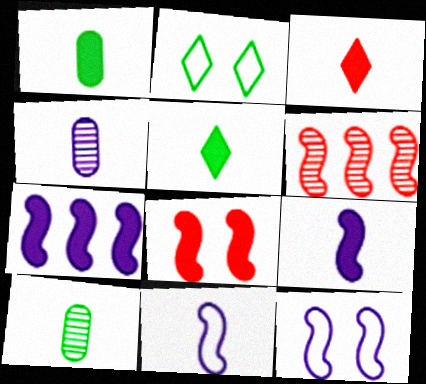[[1, 3, 9], 
[3, 10, 11]]